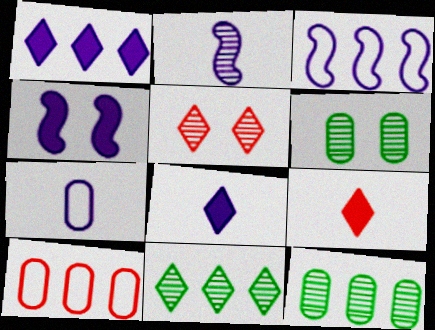[[2, 3, 4], 
[2, 5, 12], 
[2, 7, 8], 
[3, 6, 9]]